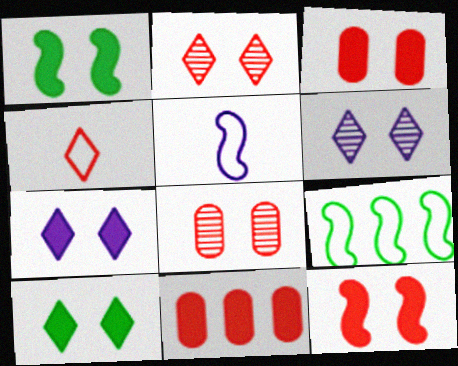[[1, 3, 7]]